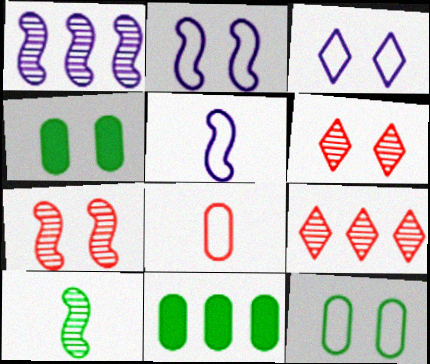[[1, 7, 10], 
[2, 4, 6], 
[3, 4, 7], 
[4, 5, 9], 
[5, 6, 11]]